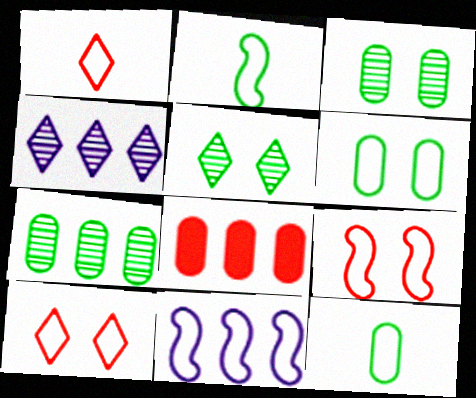[[1, 6, 11], 
[2, 9, 11], 
[10, 11, 12]]